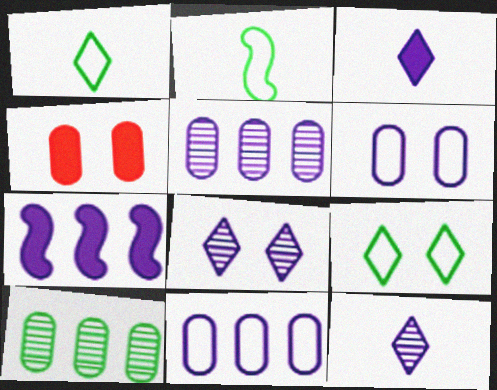[[6, 7, 12]]